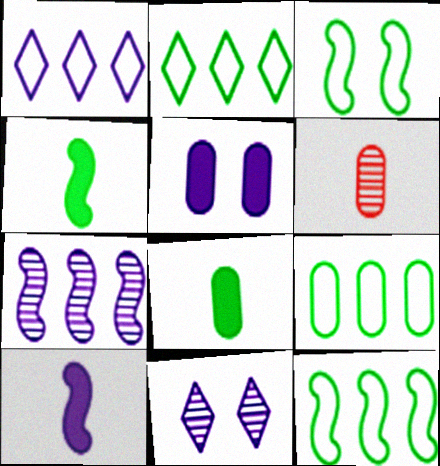[[2, 9, 12], 
[5, 6, 9]]